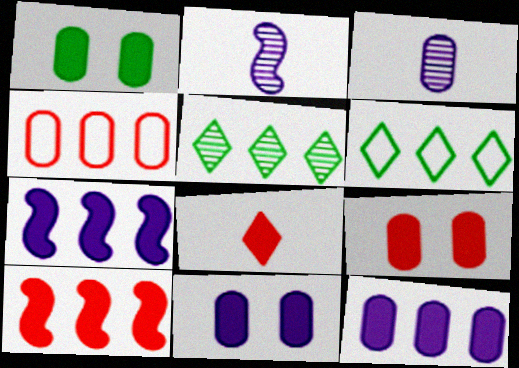[[1, 3, 4], 
[1, 7, 8], 
[1, 9, 11], 
[2, 6, 9], 
[4, 5, 7], 
[8, 9, 10]]